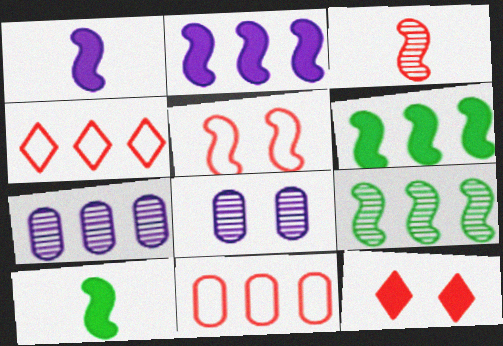[[1, 5, 9], 
[3, 11, 12], 
[4, 6, 7], 
[4, 8, 10]]